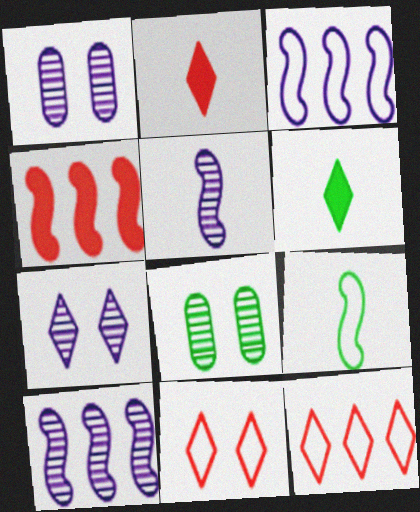[[2, 3, 8], 
[6, 7, 12]]